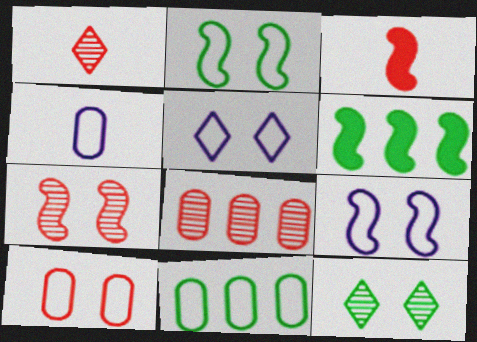[[1, 7, 8], 
[2, 5, 10], 
[4, 10, 11]]